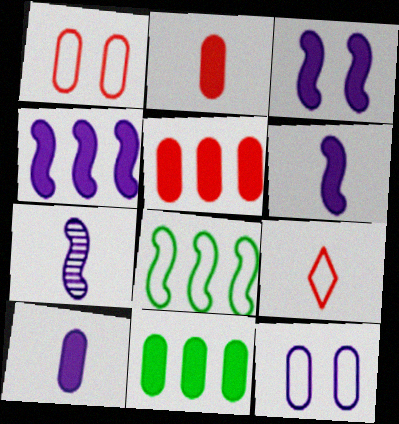[[3, 4, 6], 
[8, 9, 12]]